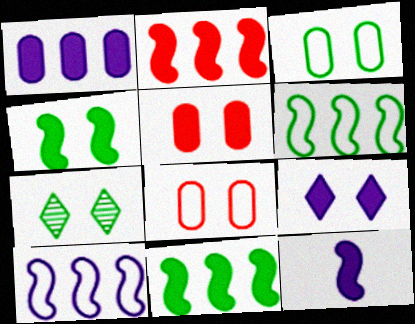[[1, 9, 12], 
[2, 4, 12], 
[3, 4, 7], 
[4, 5, 9]]